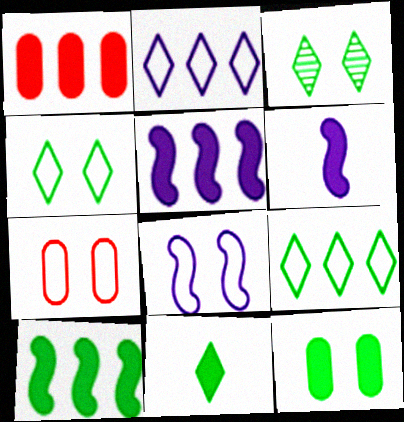[[3, 9, 11], 
[4, 7, 8], 
[10, 11, 12]]